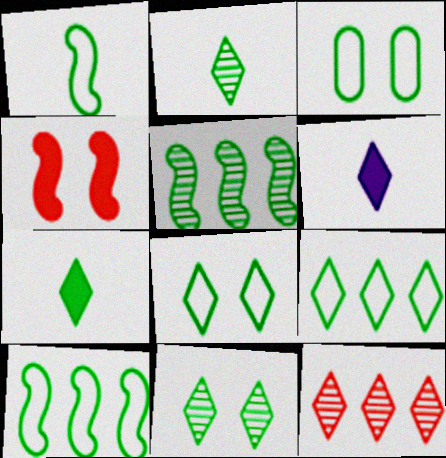[[1, 3, 9], 
[3, 5, 7], 
[6, 8, 12], 
[7, 9, 11]]